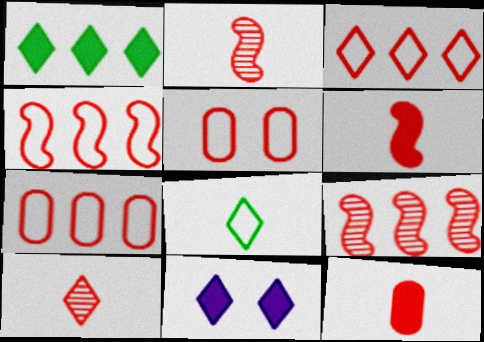[[3, 4, 7]]